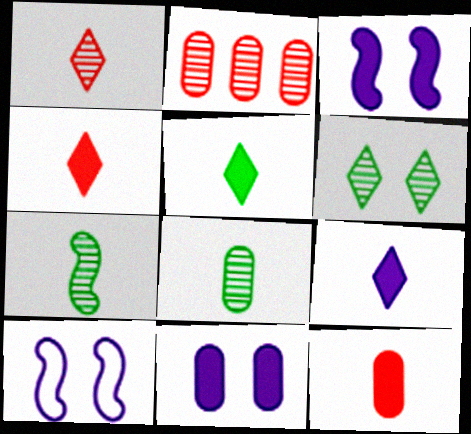[[2, 5, 10], 
[4, 5, 9]]